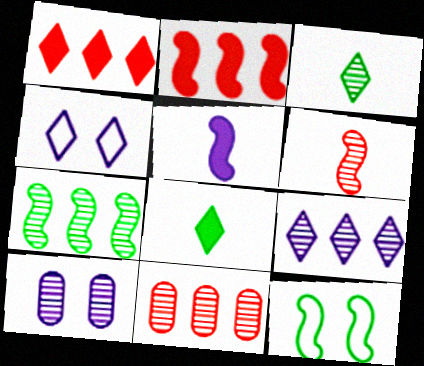[[1, 3, 4], 
[7, 9, 11]]